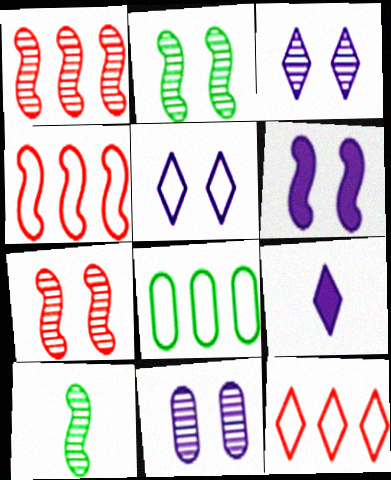[[4, 6, 10], 
[5, 6, 11], 
[7, 8, 9]]